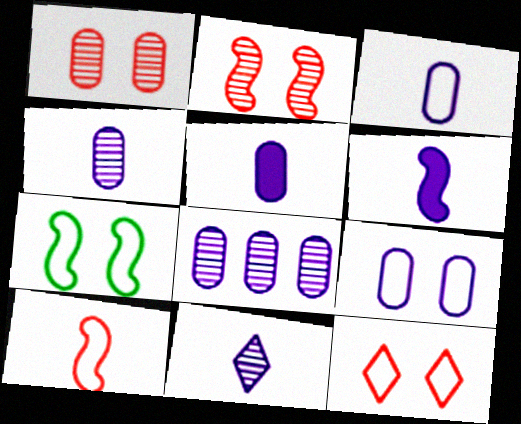[[3, 4, 5], 
[3, 6, 11], 
[5, 8, 9], 
[7, 9, 12]]